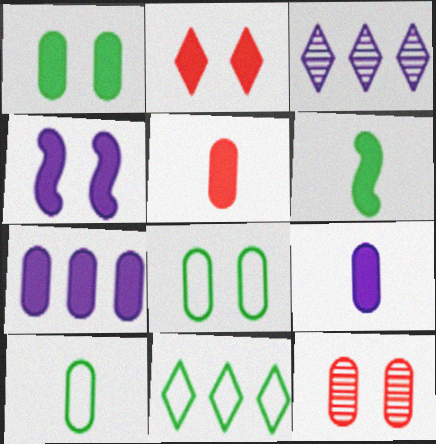[[1, 2, 4], 
[1, 5, 7], 
[2, 6, 7], 
[7, 10, 12]]